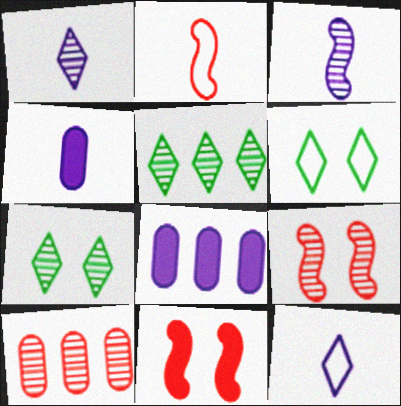[[2, 7, 8], 
[3, 4, 12], 
[3, 7, 10]]